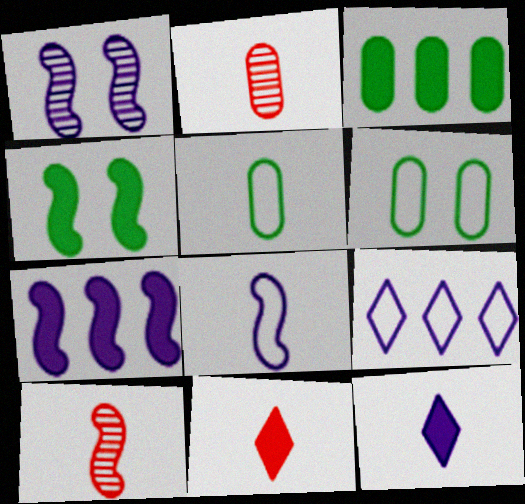[[1, 7, 8], 
[2, 4, 9], 
[5, 10, 12]]